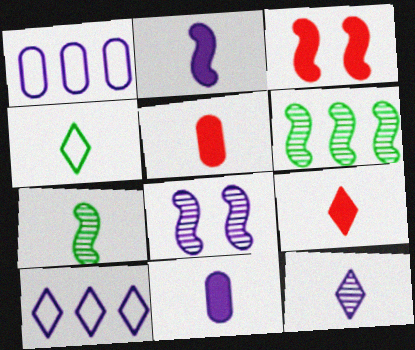[[4, 9, 12], 
[8, 10, 11]]